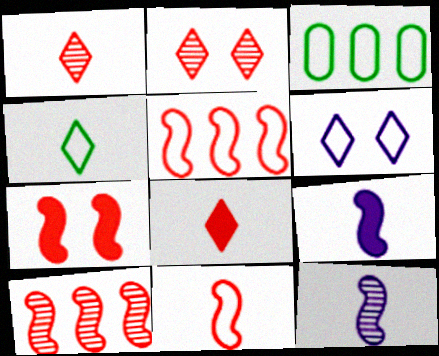[[2, 3, 9], 
[3, 6, 11], 
[7, 10, 11]]